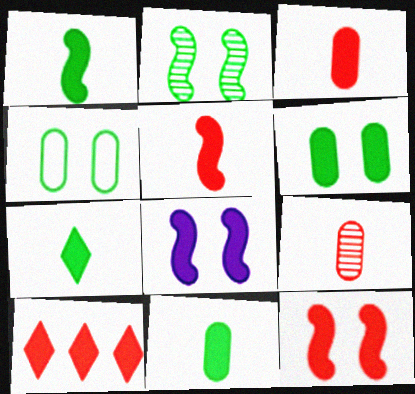[[1, 7, 11], 
[3, 10, 12], 
[8, 10, 11]]